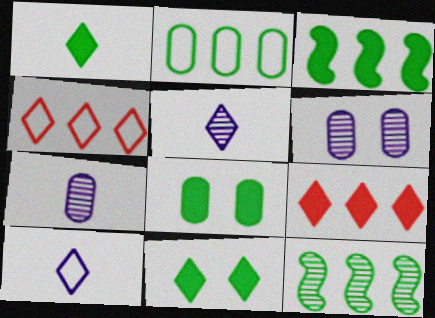[[1, 3, 8], 
[4, 5, 11]]